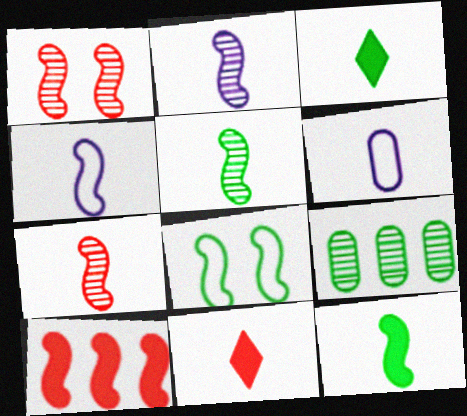[[2, 5, 7], 
[2, 8, 10], 
[3, 6, 7], 
[3, 8, 9], 
[4, 7, 12], 
[5, 6, 11]]